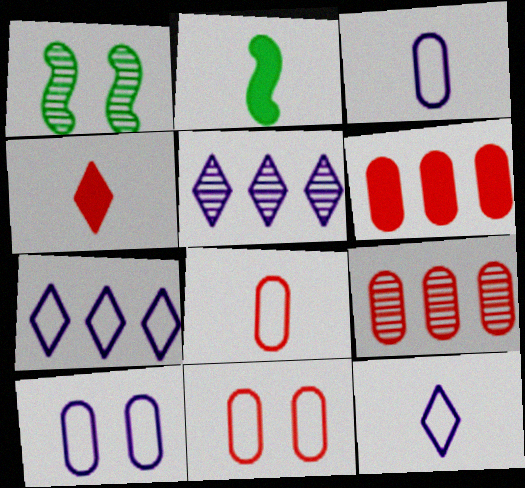[[1, 6, 12], 
[2, 5, 11]]